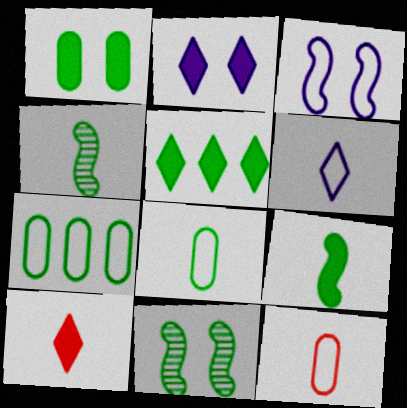[[1, 5, 9], 
[2, 5, 10], 
[5, 8, 11]]